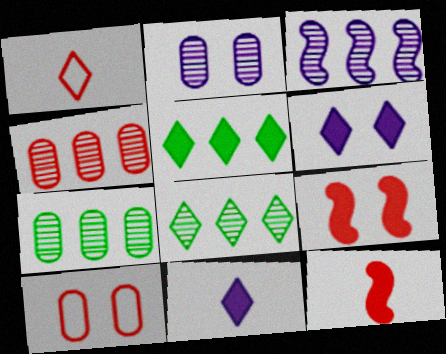[[1, 4, 9], 
[1, 6, 8], 
[3, 4, 8]]